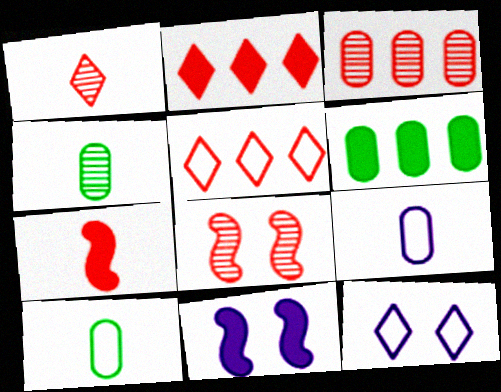[[1, 3, 8], 
[4, 5, 11]]